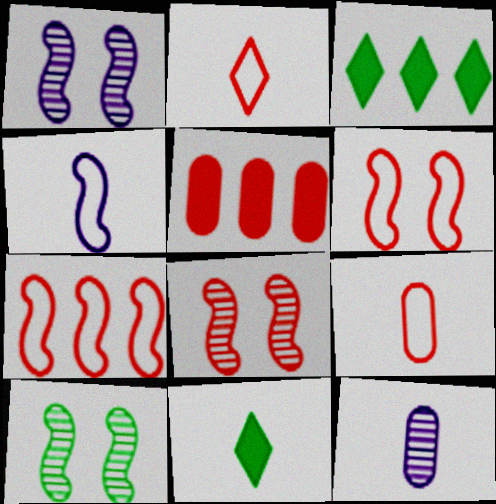[[1, 3, 9], 
[1, 8, 10], 
[2, 5, 8], 
[3, 6, 12]]